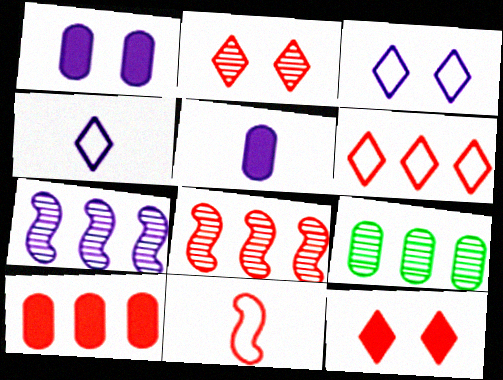[[1, 4, 7], 
[2, 10, 11], 
[3, 5, 7], 
[6, 8, 10]]